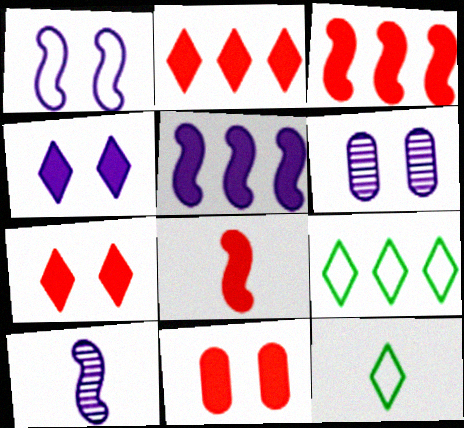[[1, 4, 6], 
[1, 5, 10], 
[2, 8, 11], 
[3, 6, 12], 
[6, 8, 9], 
[9, 10, 11]]